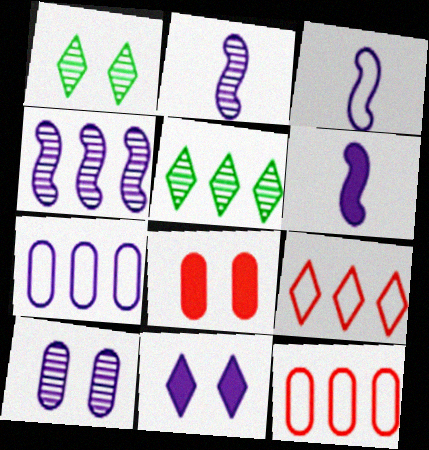[[1, 6, 12], 
[2, 3, 6], 
[2, 7, 11], 
[3, 5, 8]]